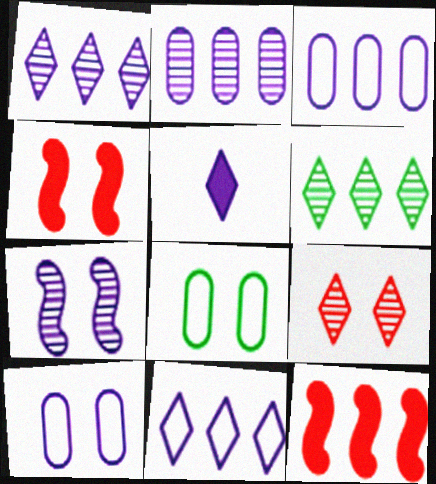[[3, 5, 7], 
[3, 6, 12]]